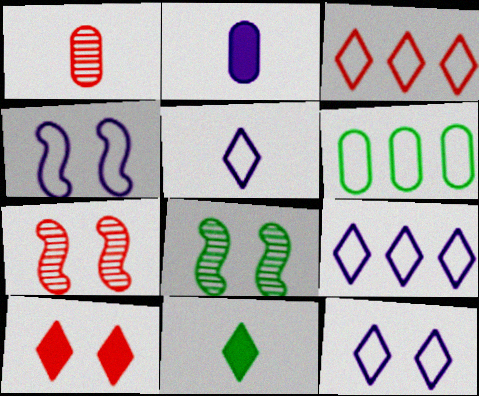[[2, 3, 8], 
[5, 9, 12], 
[6, 8, 11]]